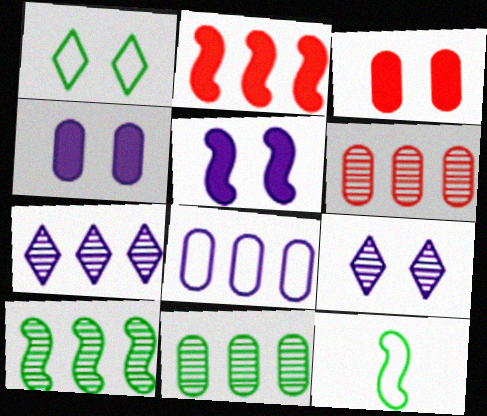[[3, 7, 12], 
[6, 7, 10]]